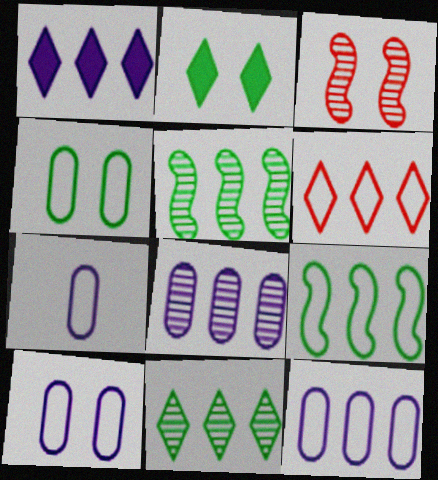[[1, 6, 11], 
[2, 3, 10], 
[6, 9, 12], 
[7, 10, 12]]